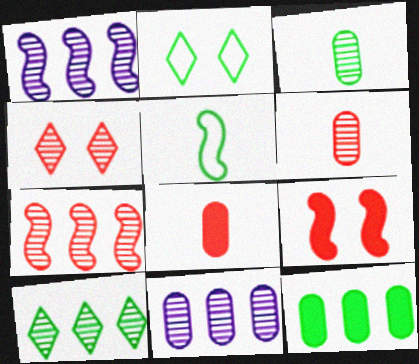[[1, 2, 8], 
[1, 3, 4], 
[1, 5, 9], 
[4, 6, 7], 
[7, 10, 11]]